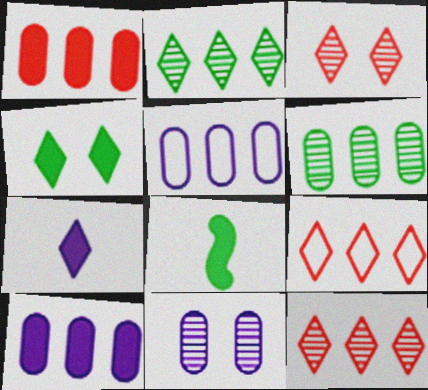[[1, 5, 6], 
[3, 5, 8], 
[8, 9, 11]]